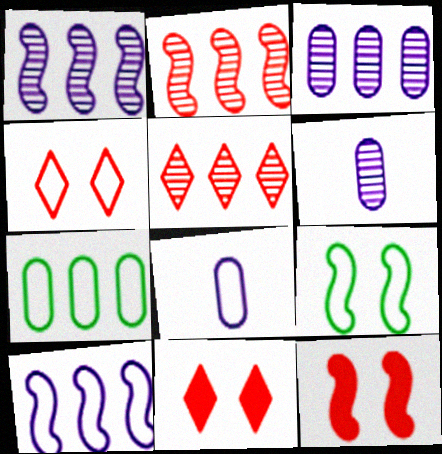[]